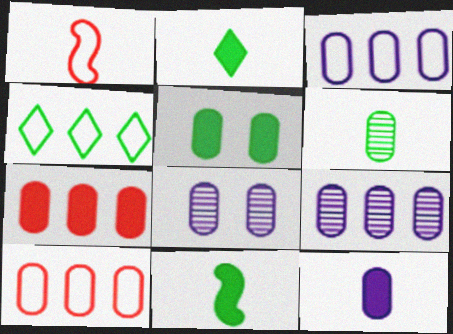[[3, 8, 12], 
[5, 7, 12]]